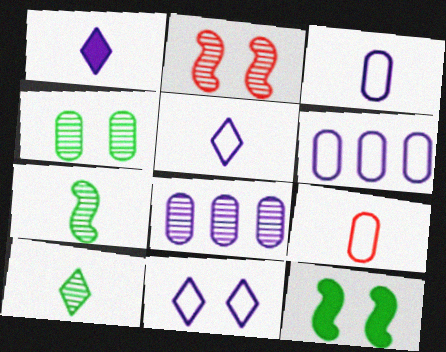[[1, 7, 9], 
[2, 8, 10]]